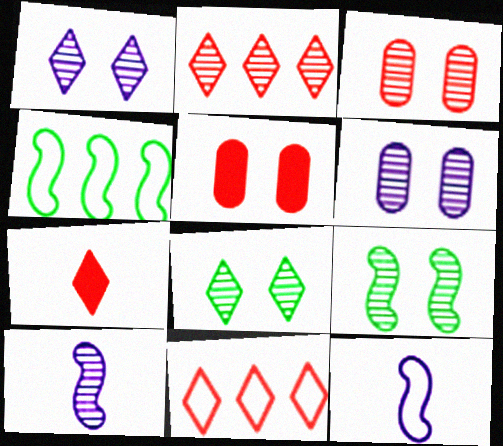[[1, 3, 9], 
[4, 6, 7]]